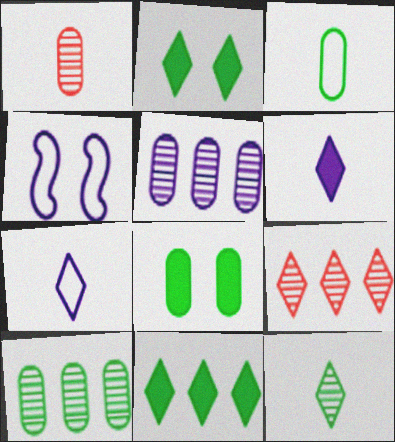[[1, 4, 11], 
[2, 7, 9], 
[3, 8, 10], 
[4, 5, 6]]